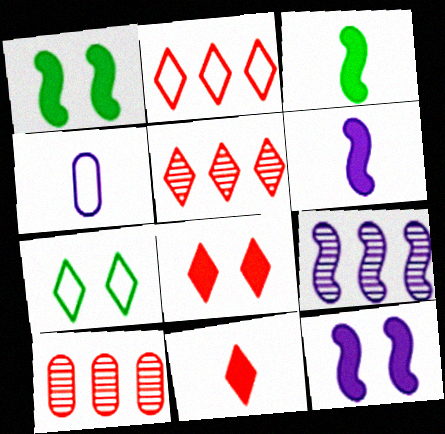[[1, 4, 5], 
[6, 7, 10]]